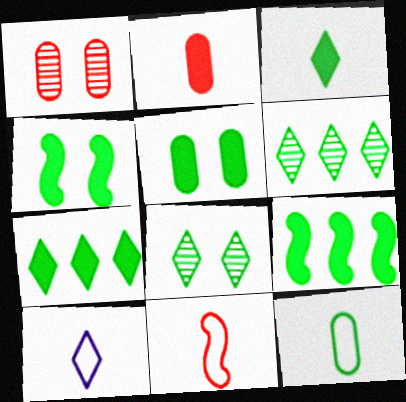[[1, 9, 10], 
[3, 5, 9], 
[4, 6, 12], 
[8, 9, 12], 
[10, 11, 12]]